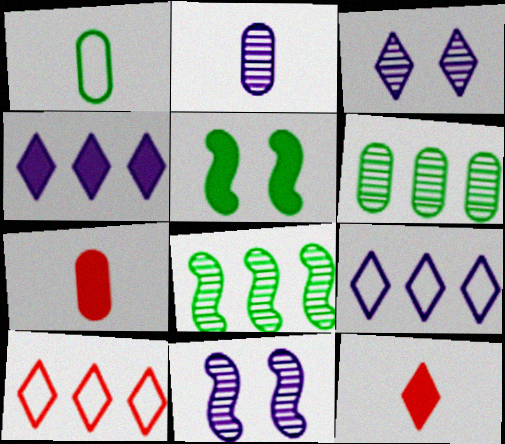[[1, 2, 7], 
[2, 5, 10], 
[4, 5, 7]]